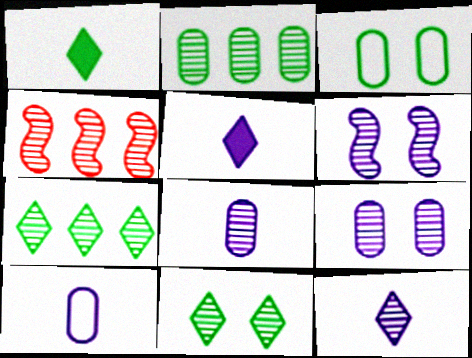[[3, 4, 5], 
[4, 8, 11]]